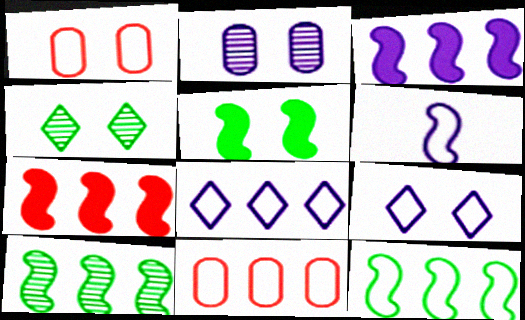[[8, 11, 12]]